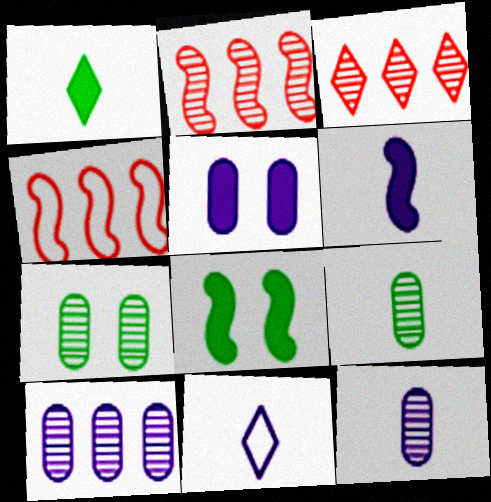[[6, 11, 12]]